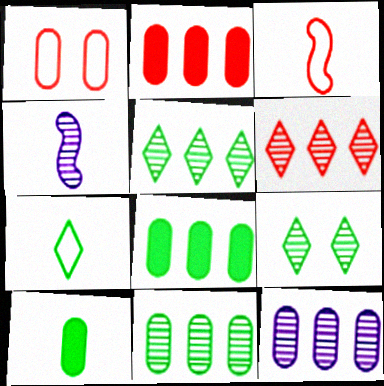[[1, 10, 12]]